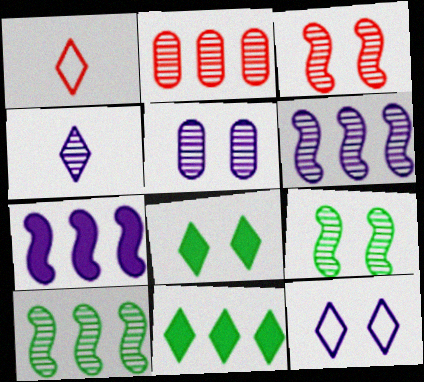[[2, 4, 9], 
[4, 5, 6]]